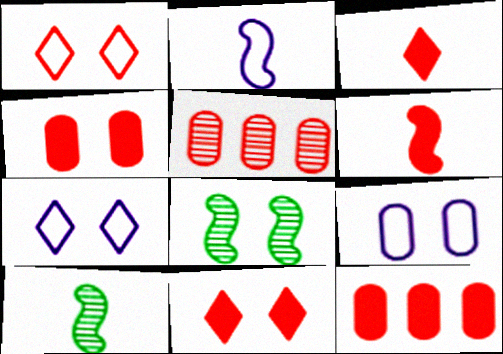[[1, 5, 6], 
[2, 6, 10], 
[4, 7, 8], 
[6, 11, 12], 
[7, 10, 12], 
[8, 9, 11]]